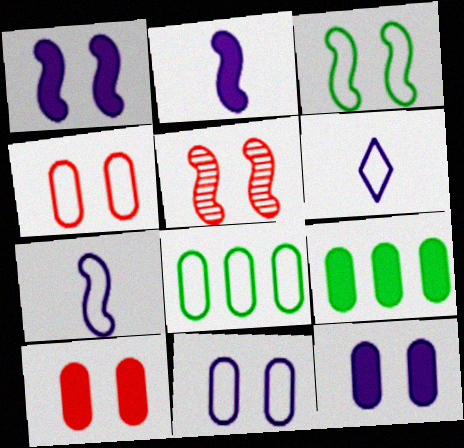[[1, 3, 5], 
[5, 6, 9]]